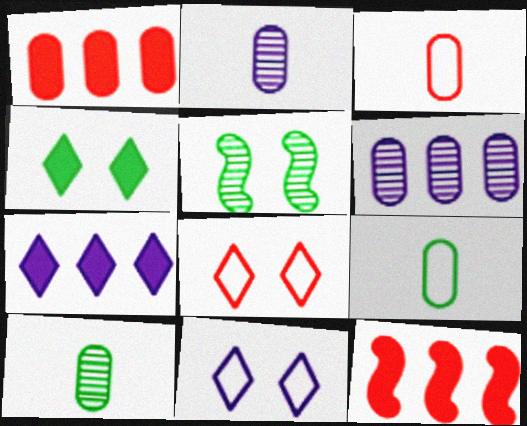[[3, 5, 7], 
[10, 11, 12]]